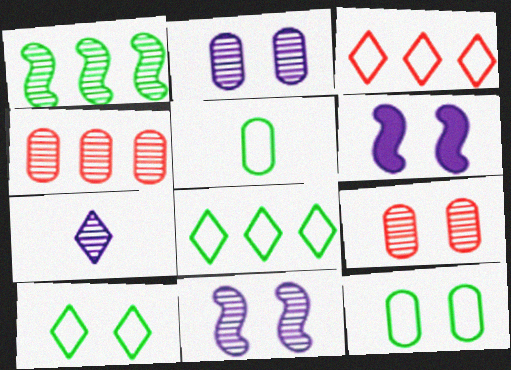[[1, 7, 9], 
[6, 9, 10]]